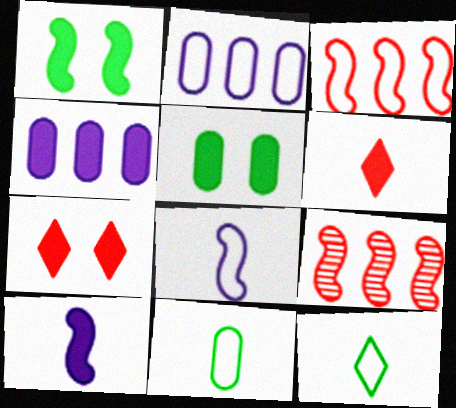[[1, 4, 6], 
[1, 8, 9]]